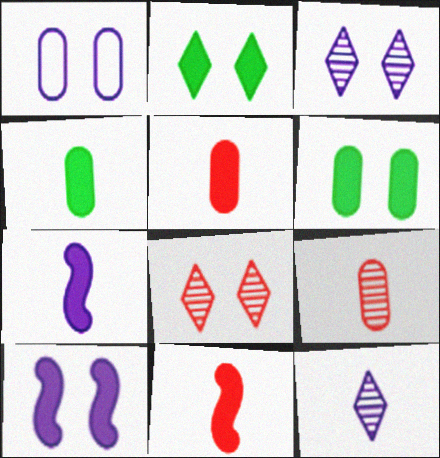[[1, 3, 10]]